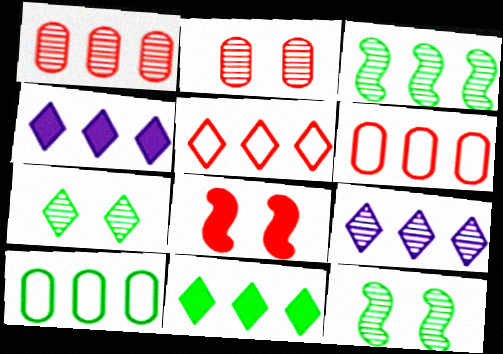[[1, 3, 9], 
[3, 4, 6], 
[3, 10, 11], 
[5, 9, 11]]